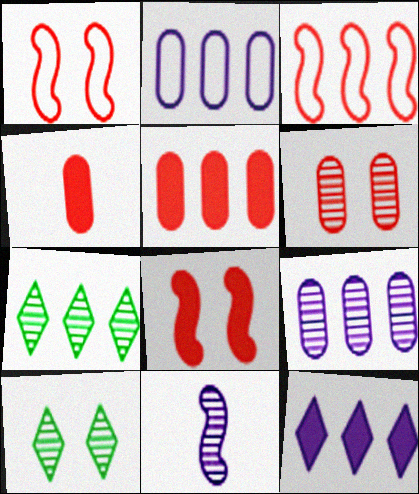[[6, 7, 11]]